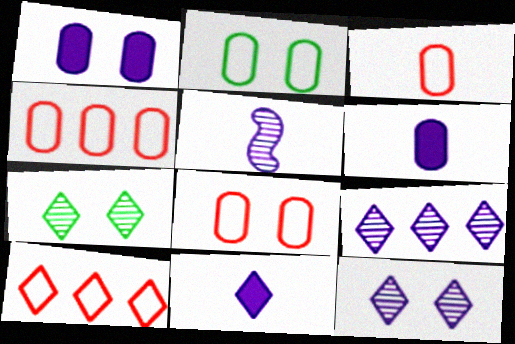[[3, 4, 8], 
[7, 10, 11]]